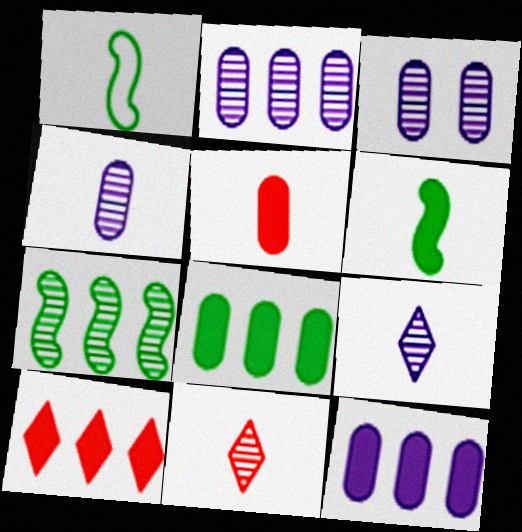[[1, 3, 10], 
[1, 5, 9], 
[2, 3, 4], 
[3, 7, 11]]